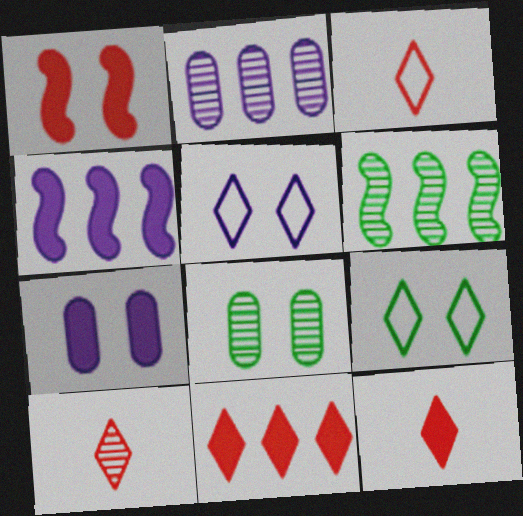[[1, 5, 8], 
[3, 4, 8], 
[3, 6, 7], 
[3, 10, 12]]